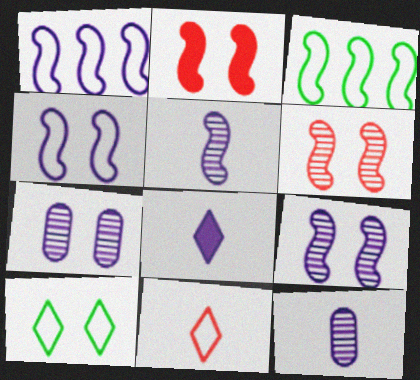[[1, 7, 8], 
[2, 3, 5], 
[2, 7, 10]]